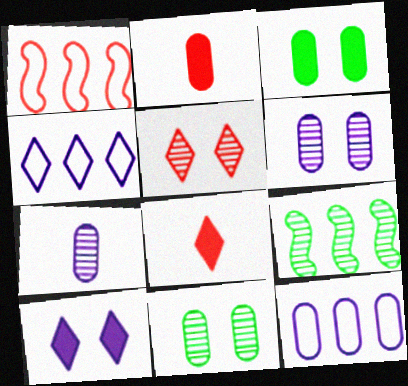[[1, 2, 5], 
[2, 11, 12], 
[5, 7, 9]]